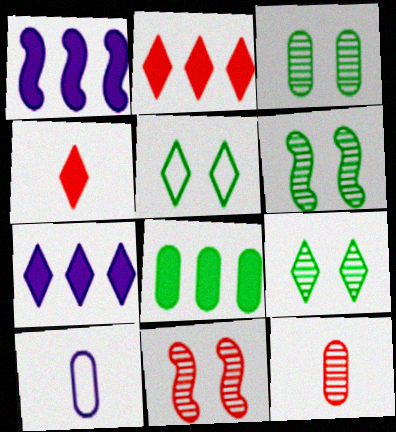[[1, 2, 8], 
[1, 5, 12], 
[2, 6, 10], 
[3, 6, 9]]